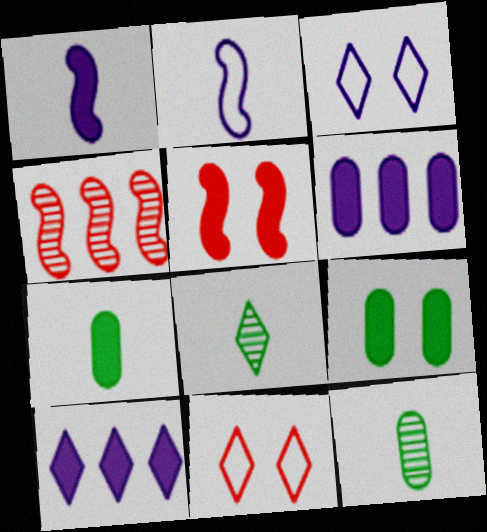[[3, 4, 7], 
[5, 7, 10], 
[8, 10, 11]]